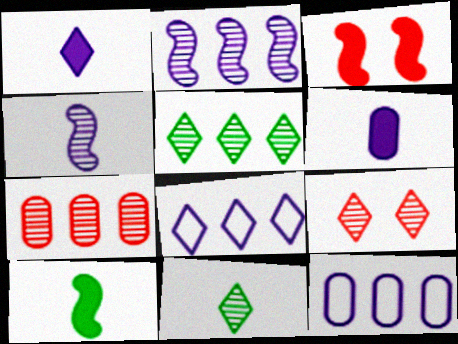[[2, 5, 7], 
[3, 11, 12], 
[9, 10, 12]]